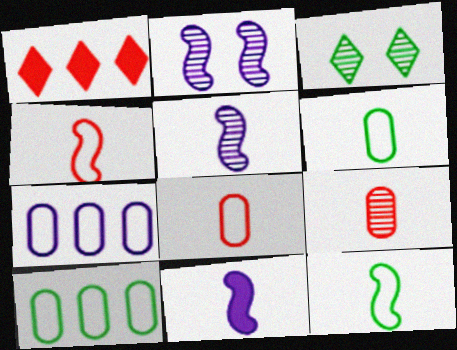[[1, 2, 6]]